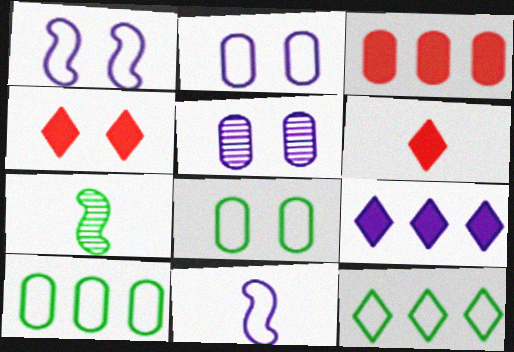[[5, 9, 11]]